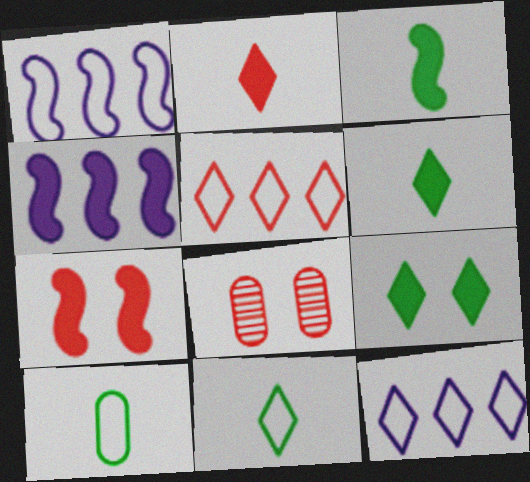[[1, 6, 8], 
[3, 4, 7], 
[3, 8, 12], 
[4, 8, 11]]